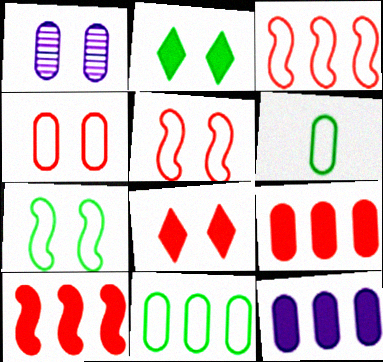[[1, 2, 5], 
[1, 6, 9], 
[1, 7, 8]]